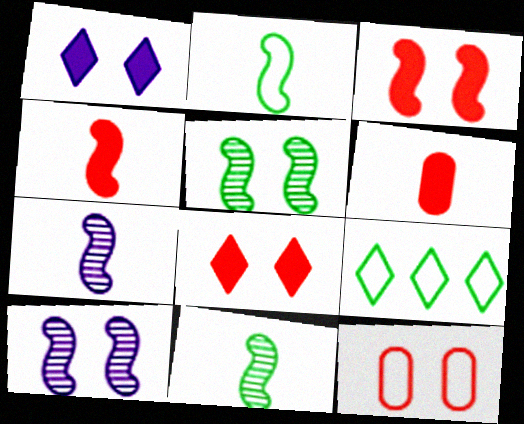[[1, 5, 12], 
[2, 4, 7], 
[6, 9, 10]]